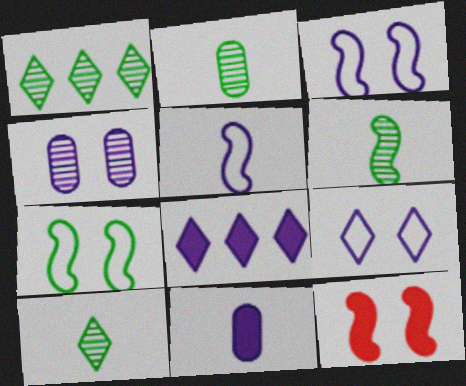[[2, 6, 10], 
[4, 5, 8]]